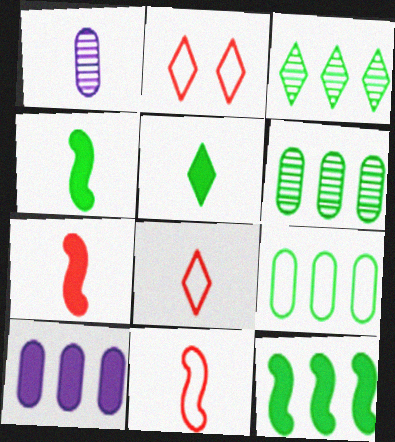[[1, 2, 12], 
[1, 4, 8], 
[1, 5, 11], 
[3, 9, 12]]